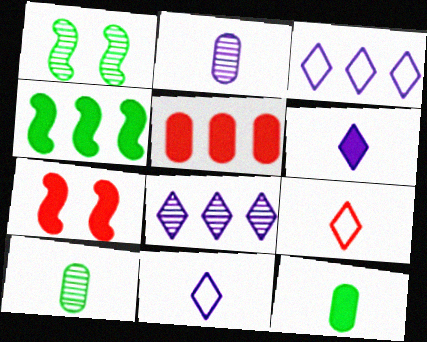[[1, 5, 11], 
[3, 7, 10]]